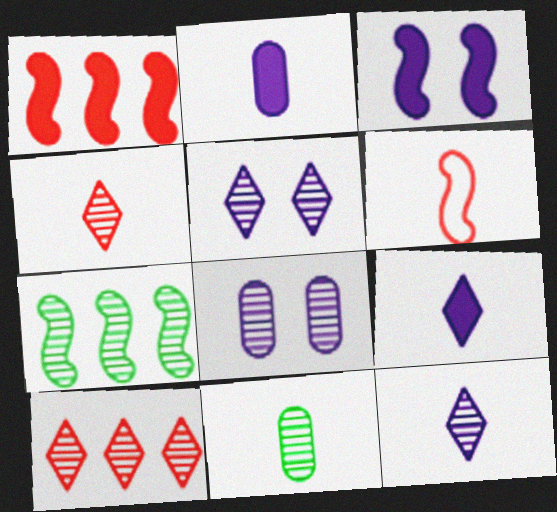[[3, 6, 7], 
[4, 7, 8], 
[6, 9, 11]]